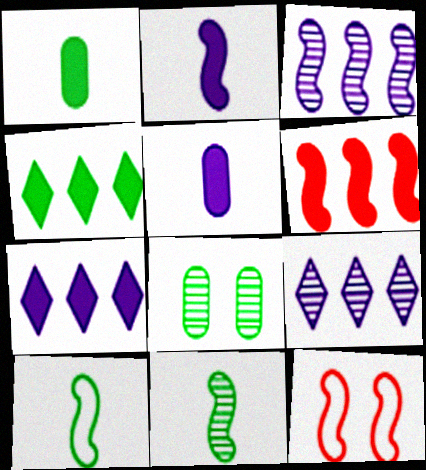[[1, 9, 12], 
[4, 8, 10]]